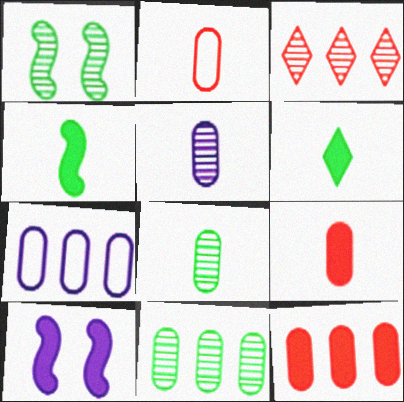[[1, 3, 5], 
[6, 10, 12], 
[7, 11, 12]]